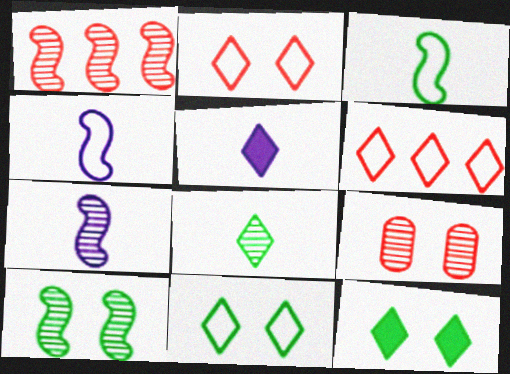[[1, 7, 10]]